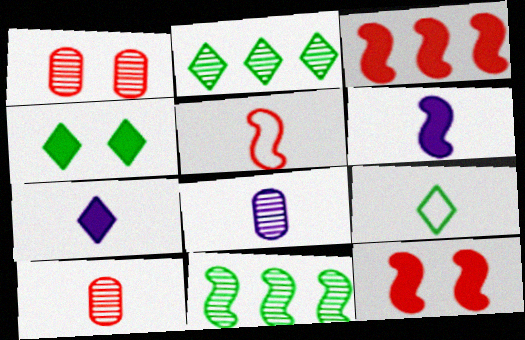[[2, 4, 9], 
[6, 9, 10]]